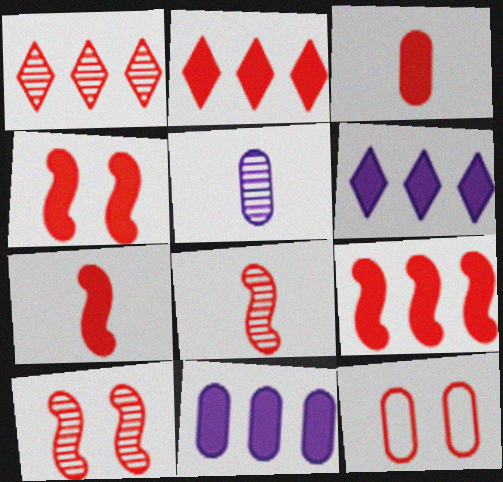[[1, 7, 12], 
[2, 3, 4], 
[2, 8, 12], 
[4, 7, 9]]